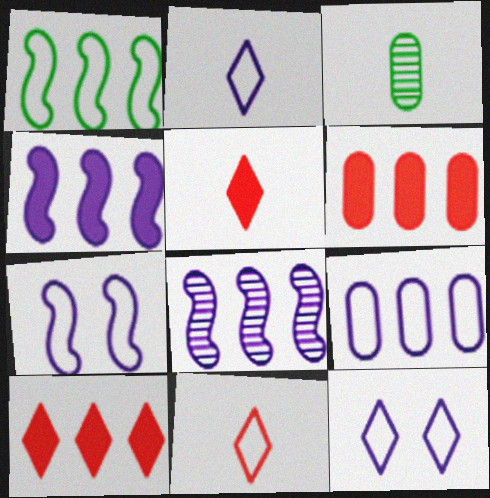[[2, 7, 9], 
[3, 7, 10]]